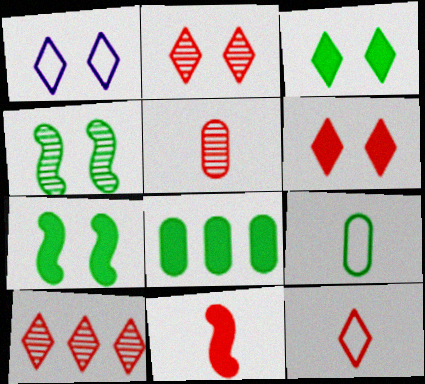[[1, 2, 3], 
[5, 11, 12], 
[6, 10, 12]]